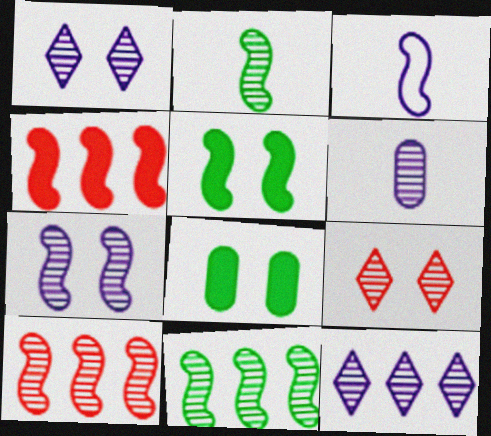[[2, 7, 10], 
[3, 5, 10], 
[6, 7, 12], 
[6, 9, 11]]